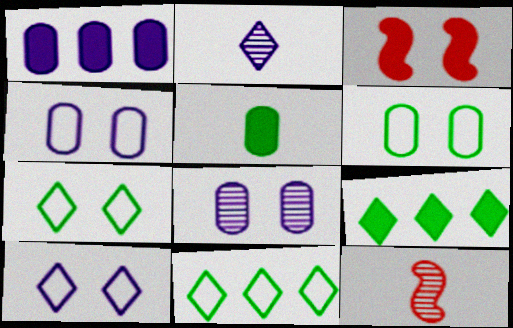[[1, 7, 12], 
[3, 7, 8], 
[4, 9, 12]]